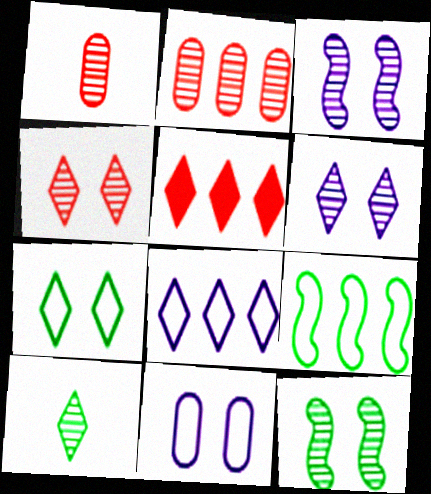[[2, 3, 10]]